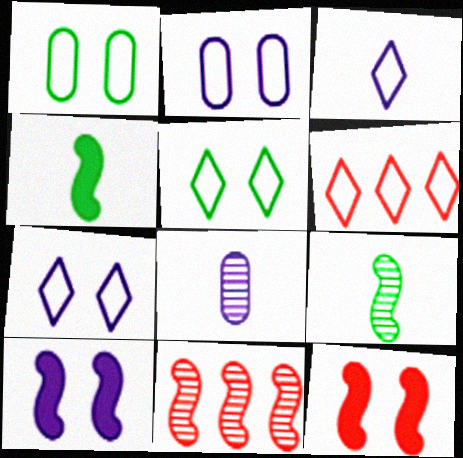[[3, 5, 6]]